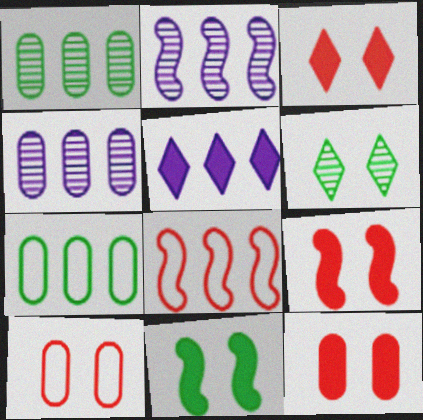[[1, 5, 8], 
[3, 9, 12]]